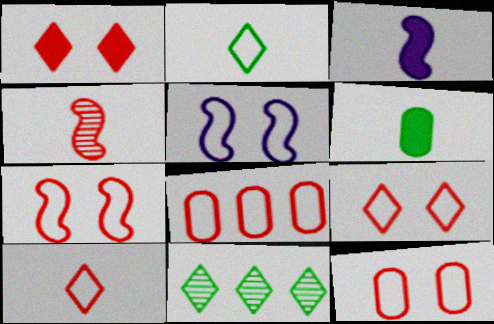[[1, 4, 8], 
[2, 5, 8], 
[3, 11, 12], 
[7, 8, 10], 
[7, 9, 12]]